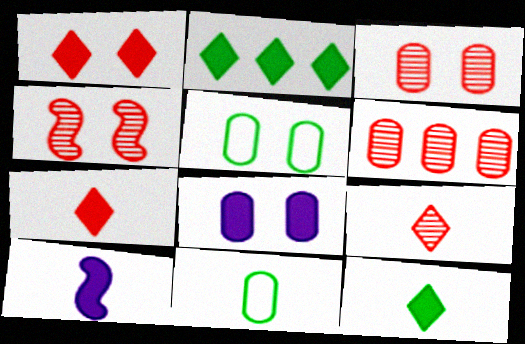[[3, 5, 8], 
[4, 6, 9], 
[6, 8, 11], 
[9, 10, 11]]